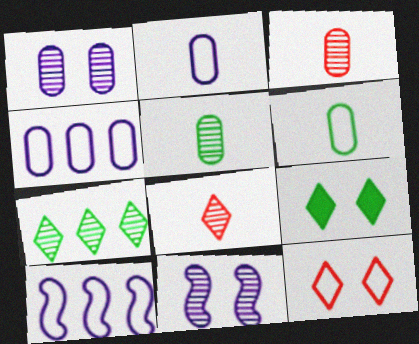[[3, 7, 11], 
[3, 9, 10], 
[6, 10, 12]]